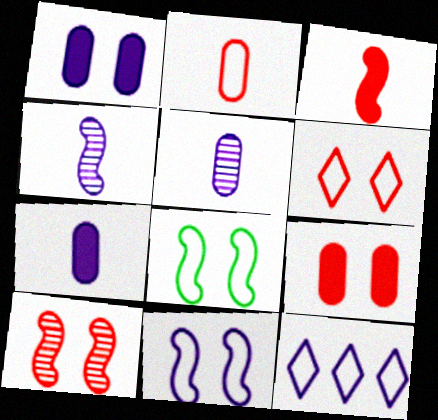[[1, 4, 12], 
[2, 8, 12], 
[6, 9, 10]]